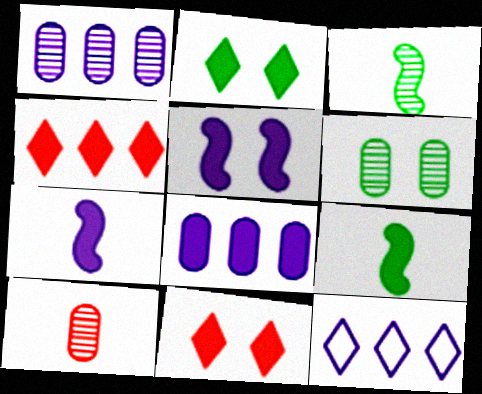[[1, 6, 10], 
[8, 9, 11]]